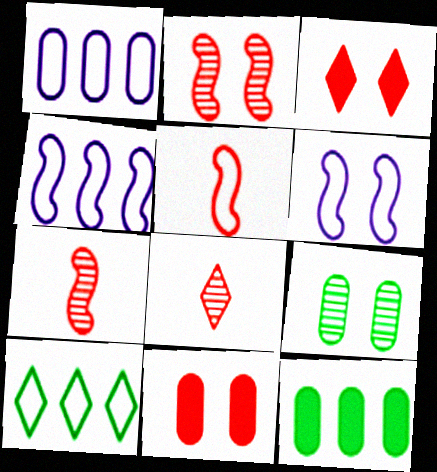[[3, 6, 9], 
[6, 8, 12]]